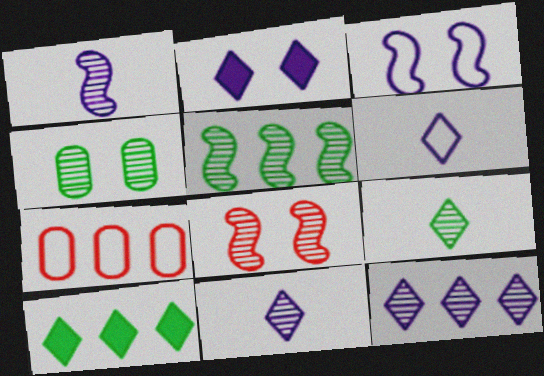[[1, 5, 8], 
[2, 6, 12], 
[4, 5, 9]]